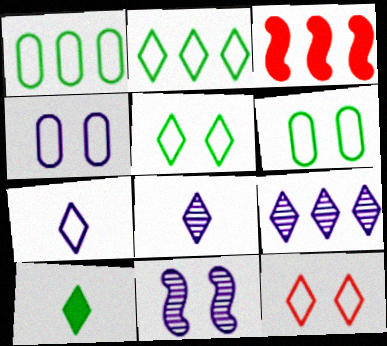[[1, 3, 9], 
[2, 7, 12], 
[3, 6, 8], 
[9, 10, 12]]